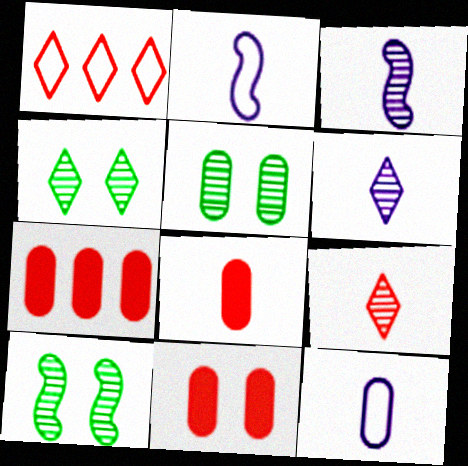[[2, 4, 7], 
[4, 5, 10], 
[5, 7, 12], 
[7, 8, 11]]